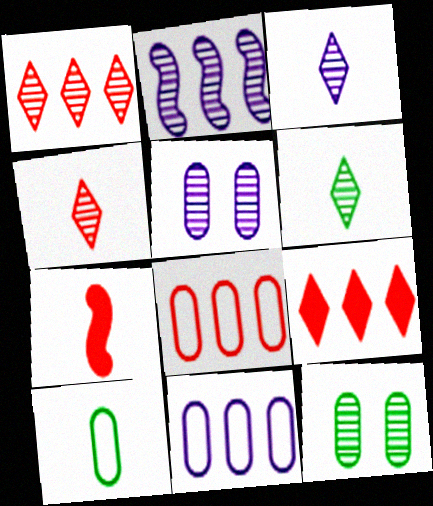[[2, 3, 5], 
[2, 4, 12], 
[3, 4, 6], 
[3, 7, 10]]